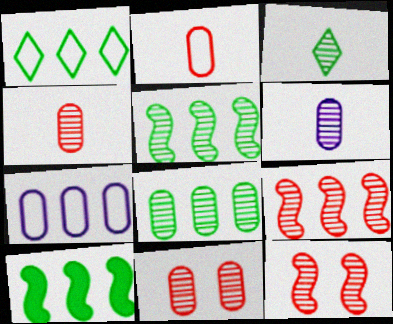[[1, 8, 10], 
[6, 8, 11]]